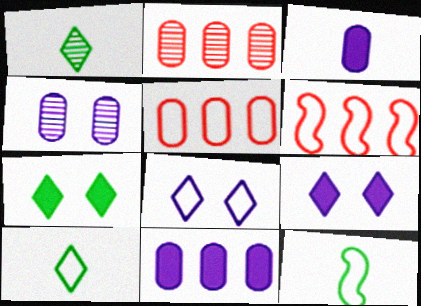[[2, 9, 12], 
[5, 8, 12]]